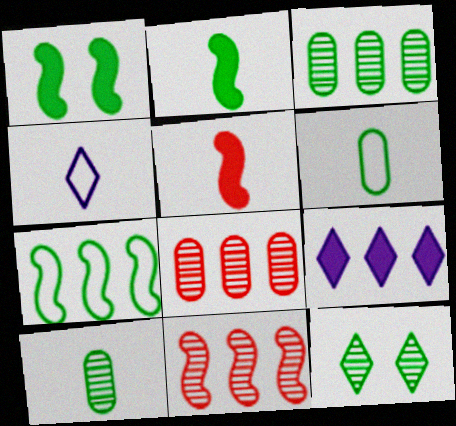[[1, 4, 8], 
[4, 5, 10], 
[7, 8, 9]]